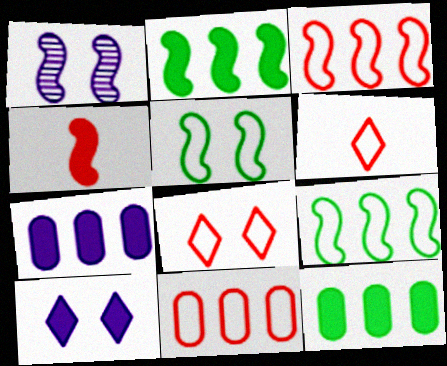[[1, 4, 9], 
[1, 6, 12], 
[4, 10, 12]]